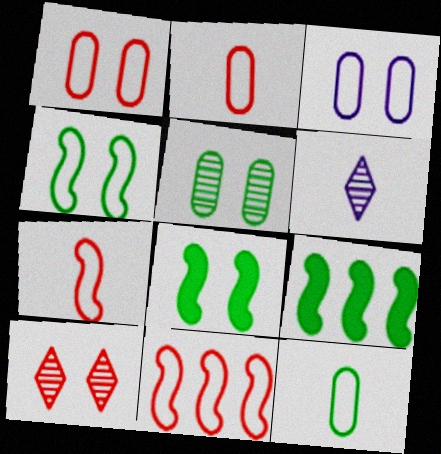[[1, 6, 9], 
[3, 8, 10]]